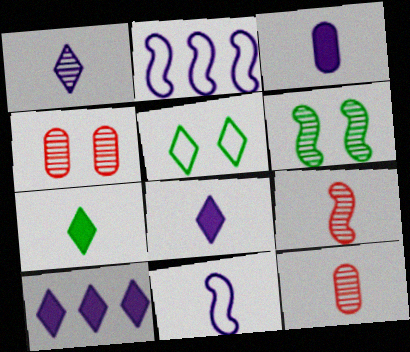[[1, 3, 11], 
[2, 4, 7], 
[7, 11, 12]]